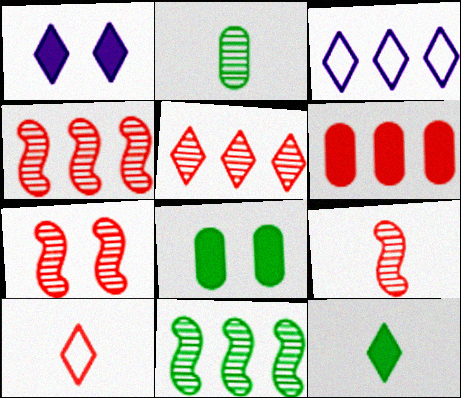[[3, 6, 11], 
[3, 8, 9], 
[4, 7, 9], 
[6, 7, 10]]